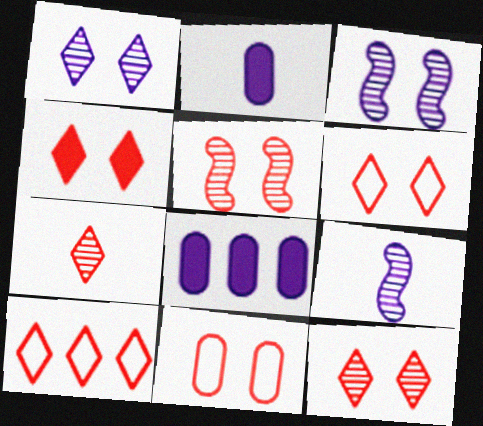[[4, 5, 11], 
[4, 6, 12], 
[4, 7, 10]]